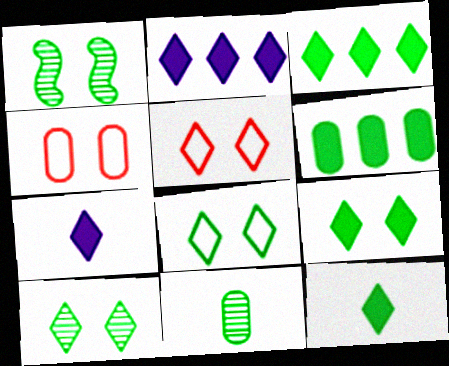[[3, 9, 12], 
[8, 9, 10]]